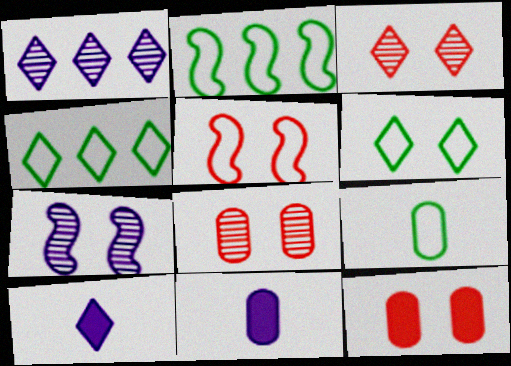[[2, 3, 11], 
[2, 6, 9], 
[2, 8, 10], 
[3, 4, 10], 
[3, 5, 12], 
[6, 7, 12]]